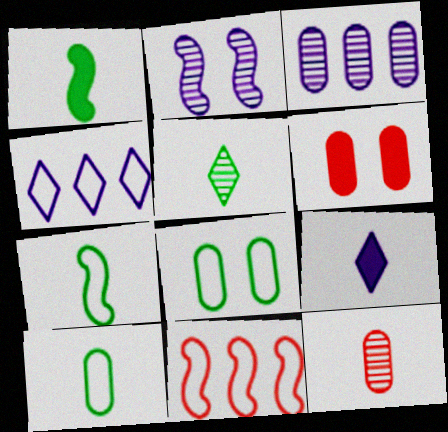[[1, 2, 11], 
[1, 5, 10], 
[3, 6, 10], 
[7, 9, 12]]